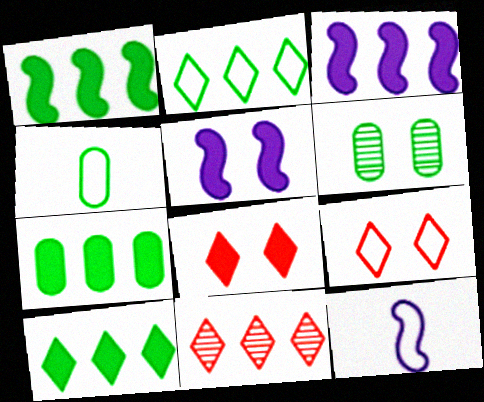[[1, 7, 10], 
[4, 5, 11], 
[4, 6, 7], 
[5, 6, 9]]